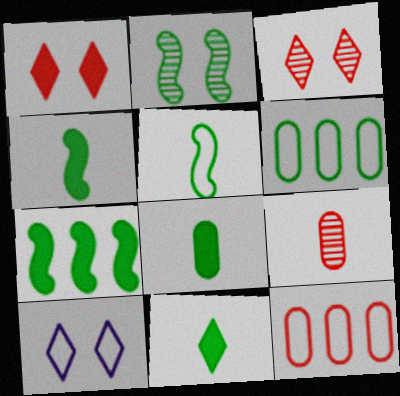[[2, 5, 7], 
[2, 6, 11], 
[4, 8, 11], 
[5, 10, 12], 
[7, 9, 10]]